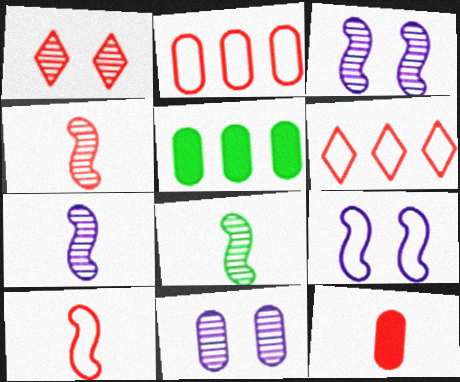[[4, 7, 8]]